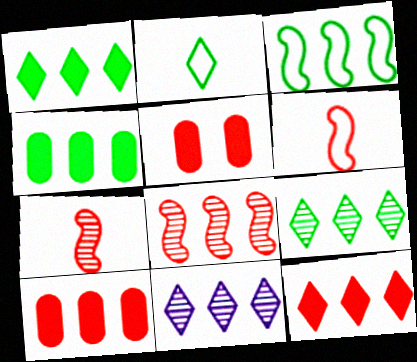[[3, 4, 9], 
[3, 10, 11]]